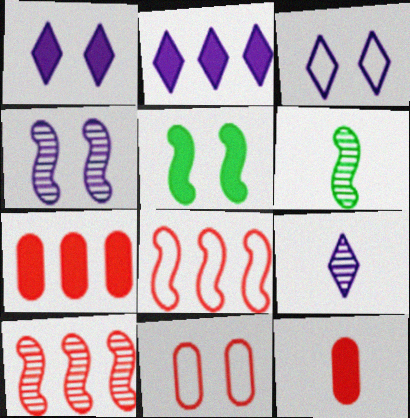[[2, 3, 9], 
[2, 5, 12], 
[2, 6, 11], 
[3, 6, 7], 
[4, 6, 10]]